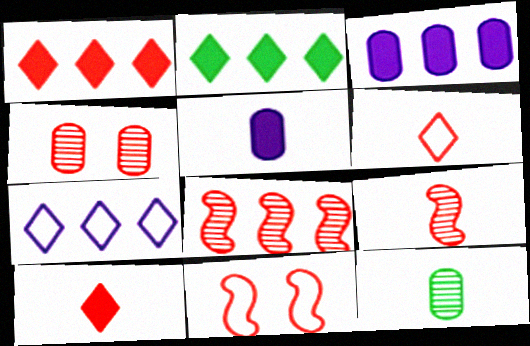[]